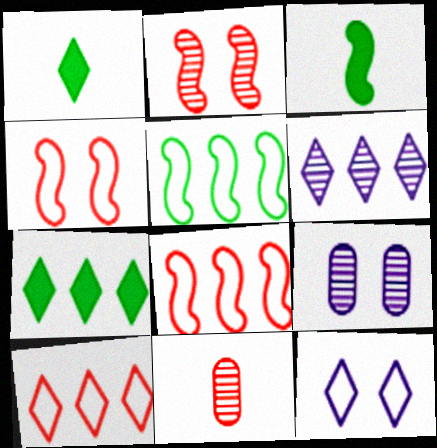[[1, 8, 9], 
[3, 9, 10], 
[6, 7, 10]]